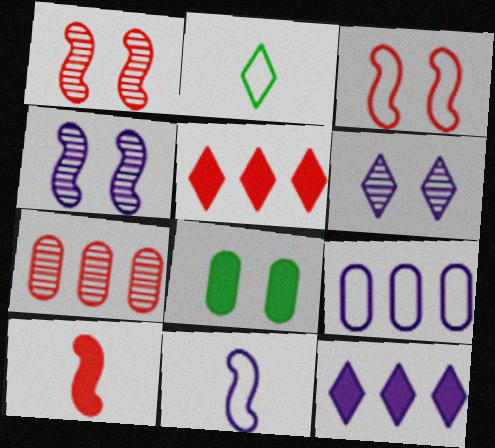[[2, 3, 9], 
[2, 5, 6], 
[3, 6, 8], 
[8, 10, 12]]